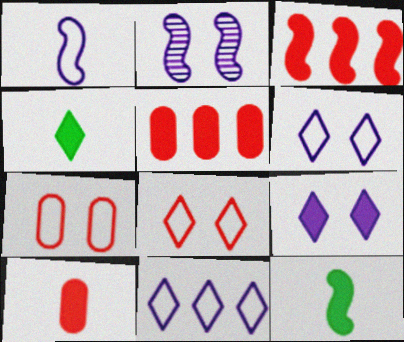[[5, 9, 12]]